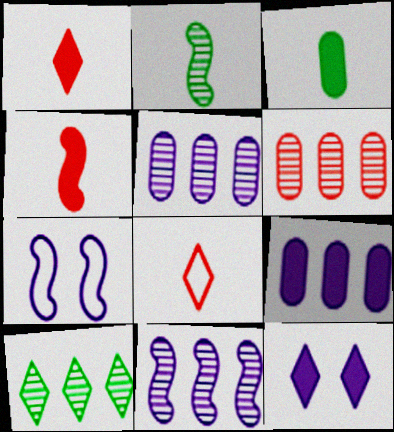[[6, 10, 11], 
[8, 10, 12]]